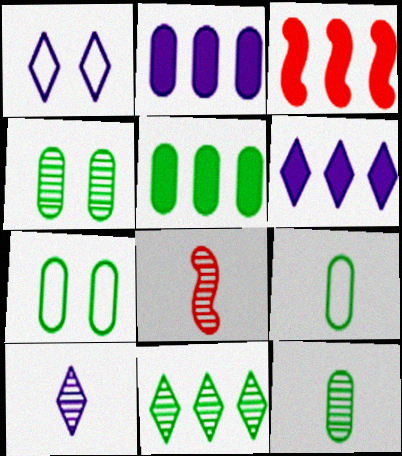[[1, 3, 12], 
[1, 5, 8], 
[1, 6, 10], 
[3, 5, 6], 
[3, 7, 10], 
[4, 5, 9], 
[5, 7, 12], 
[6, 7, 8], 
[8, 10, 12]]